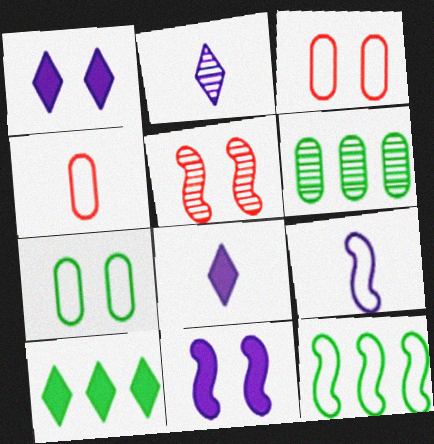[[1, 5, 7], 
[2, 5, 6], 
[6, 10, 12]]